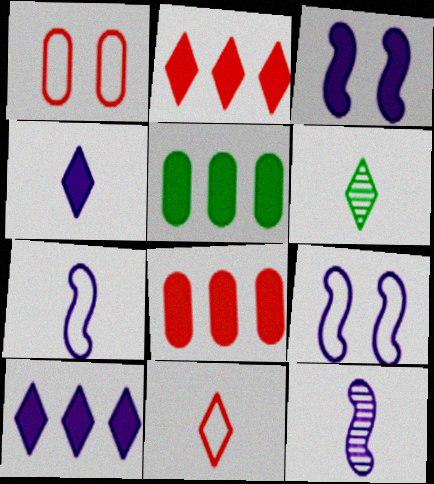[[4, 6, 11], 
[6, 8, 9]]